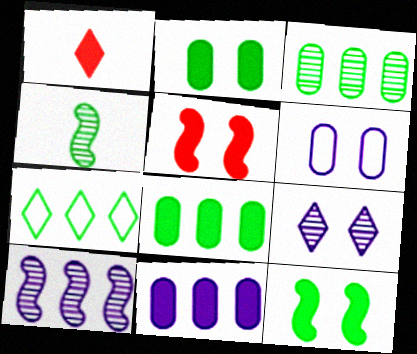[[1, 7, 9], 
[1, 11, 12], 
[2, 4, 7]]